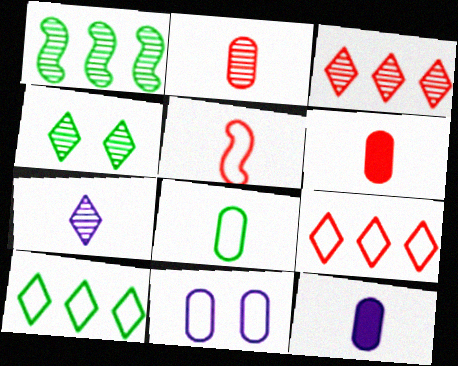[[2, 8, 12], 
[3, 4, 7], 
[5, 10, 11]]